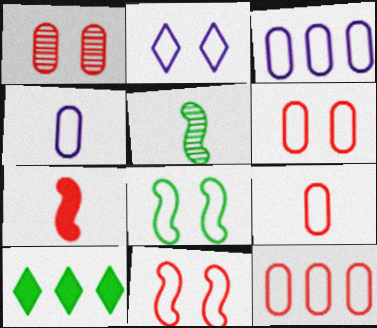[[2, 6, 8], 
[6, 9, 12]]